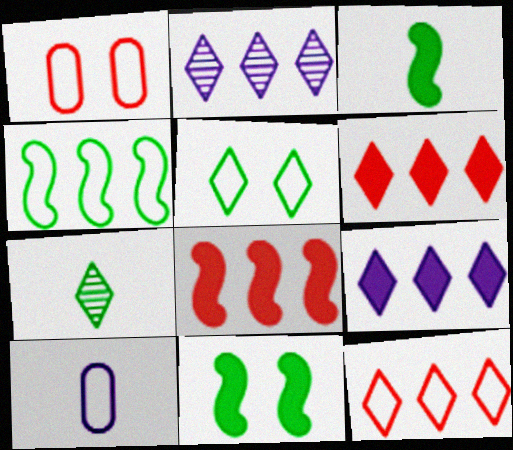[[1, 2, 3]]